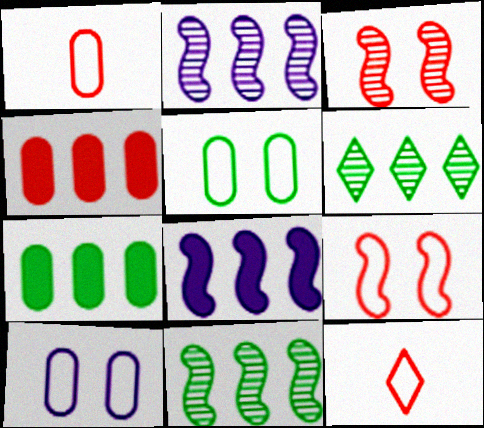[[3, 4, 12]]